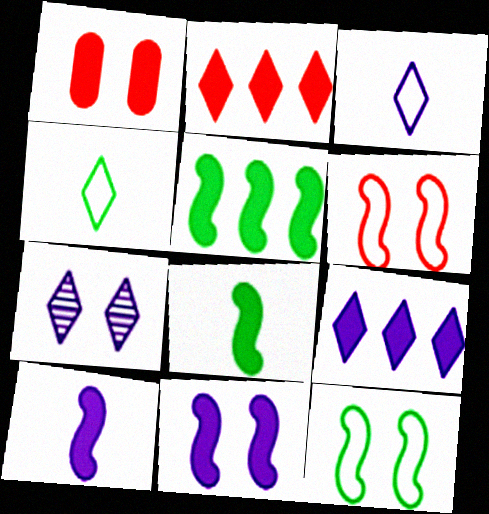[[1, 7, 12], 
[1, 8, 9], 
[2, 4, 7], 
[3, 7, 9]]